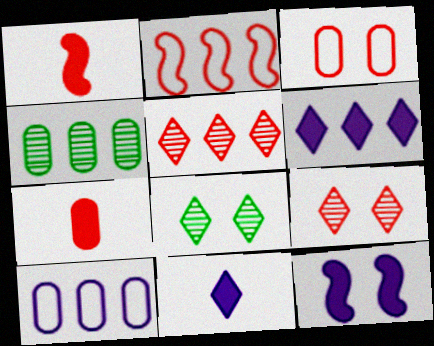[[1, 3, 5], 
[1, 8, 10], 
[2, 4, 6], 
[2, 7, 9], 
[3, 8, 12]]